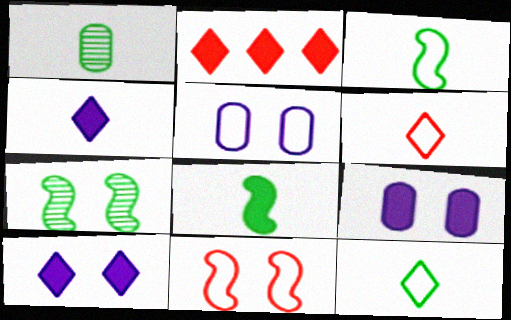[[1, 8, 12], 
[2, 8, 9]]